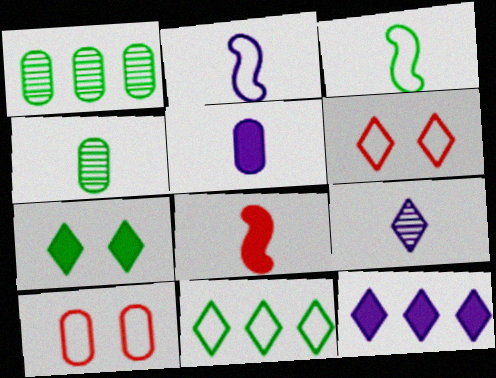[[1, 3, 7], 
[1, 5, 10], 
[2, 5, 9], 
[2, 10, 11]]